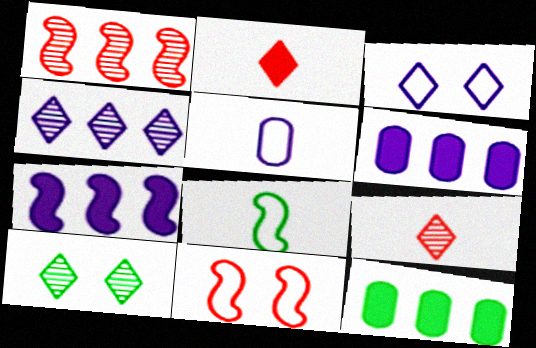[[4, 9, 10], 
[8, 10, 12]]